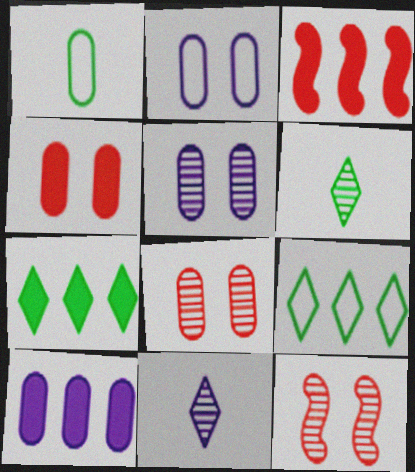[[1, 8, 10], 
[2, 3, 6], 
[3, 7, 10]]